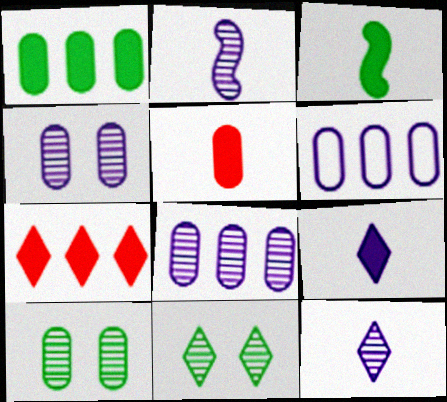[[3, 5, 9], 
[5, 6, 10]]